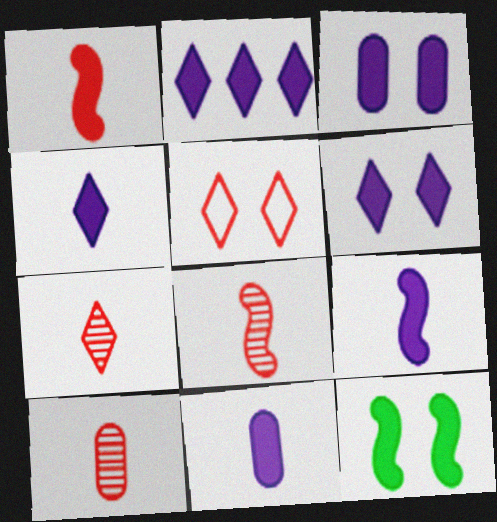[[2, 3, 9], 
[2, 4, 6], 
[4, 9, 11], 
[7, 8, 10]]